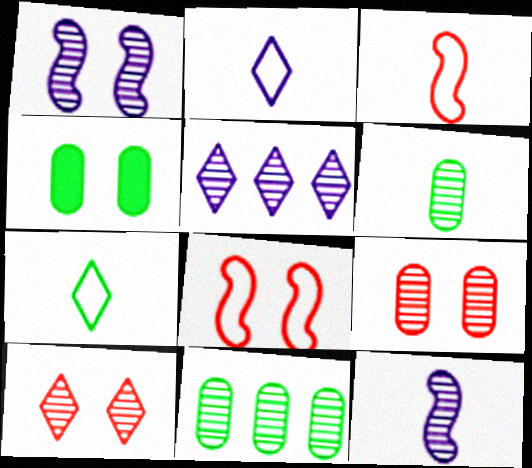[[3, 4, 5], 
[10, 11, 12]]